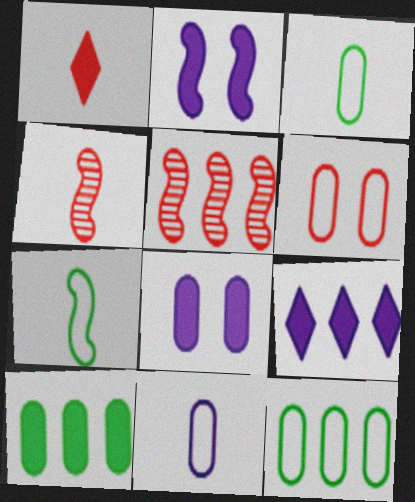[[1, 2, 10], 
[1, 5, 6], 
[2, 5, 7], 
[5, 9, 12], 
[6, 11, 12]]